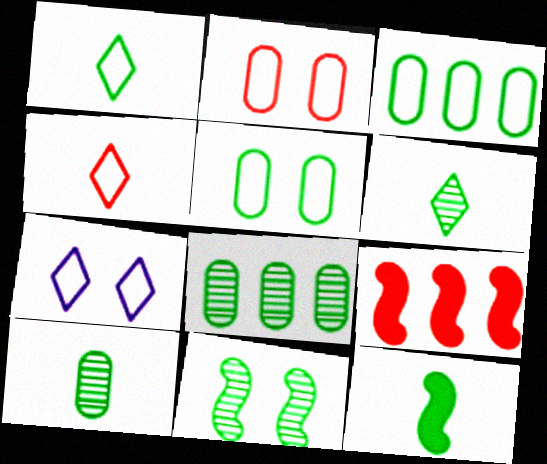[[1, 10, 12], 
[6, 8, 11], 
[7, 9, 10]]